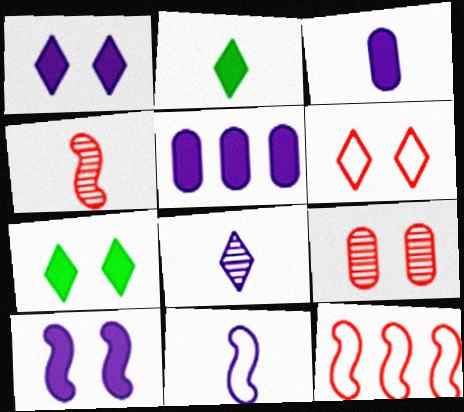[[3, 8, 11]]